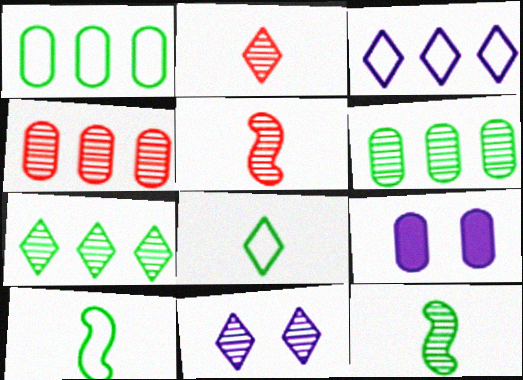[[2, 7, 11], 
[4, 11, 12], 
[5, 6, 11]]